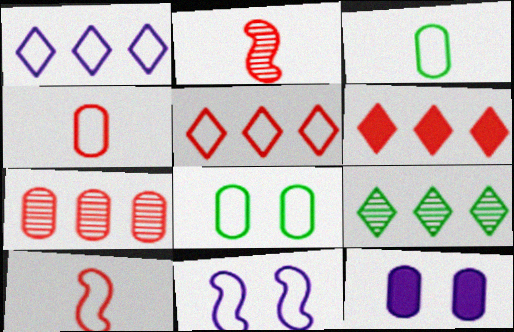[[1, 6, 9], 
[1, 8, 10], 
[3, 5, 11], 
[3, 7, 12], 
[9, 10, 12]]